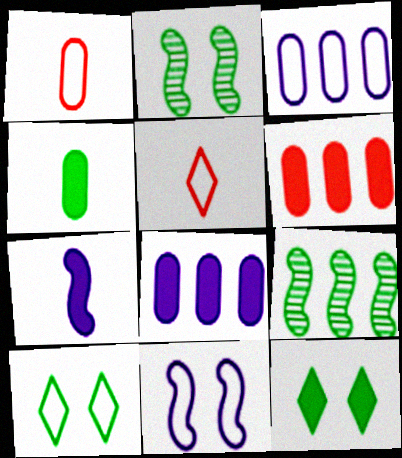[[2, 5, 8], 
[4, 9, 10], 
[6, 7, 12]]